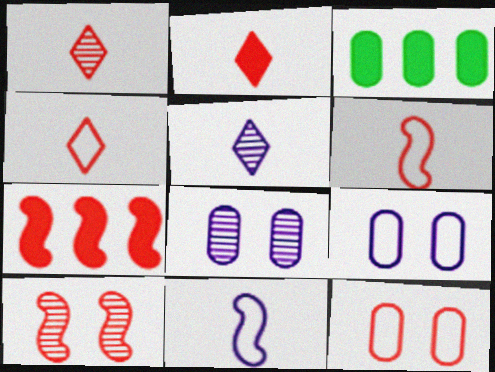[[1, 2, 4], 
[1, 7, 12], 
[6, 7, 10]]